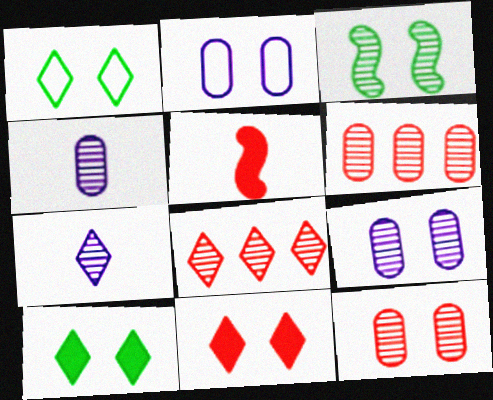[[2, 3, 11], 
[3, 4, 8], 
[3, 6, 7]]